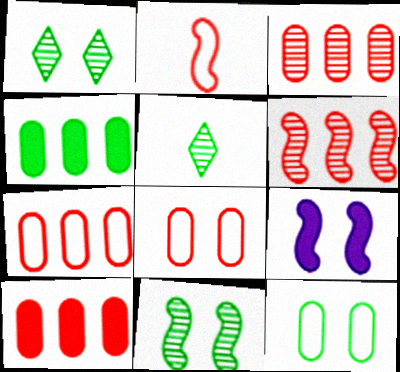[[1, 8, 9], 
[3, 7, 10], 
[5, 7, 9]]